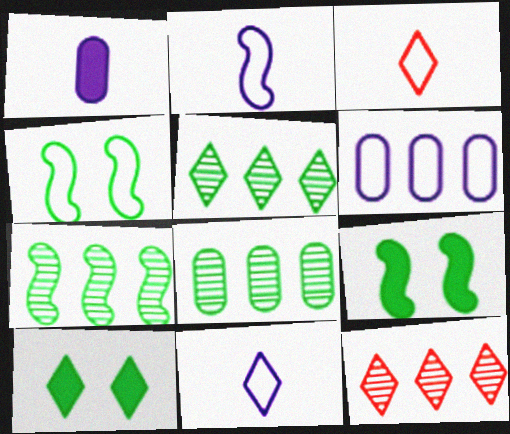[[1, 4, 12], 
[3, 4, 6], 
[5, 7, 8], 
[10, 11, 12]]